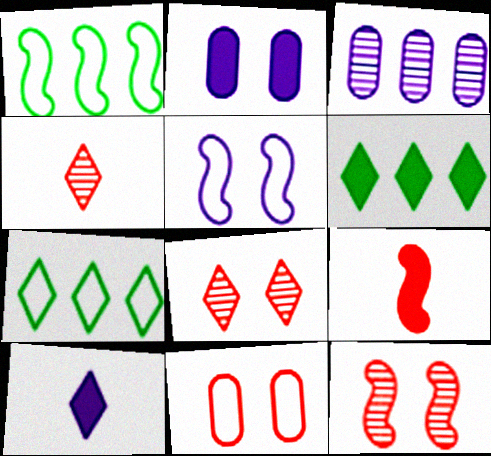[[1, 2, 4], 
[2, 6, 9], 
[3, 5, 10], 
[7, 8, 10]]